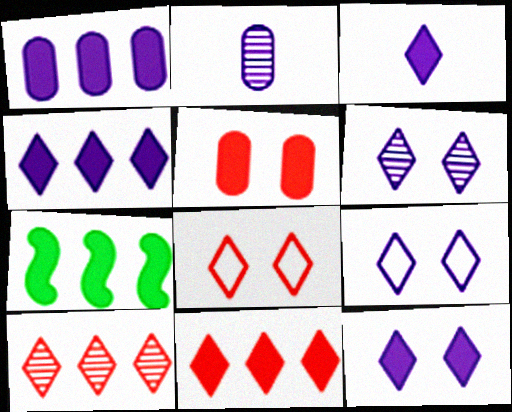[[1, 7, 11], 
[2, 7, 8], 
[3, 4, 12], 
[3, 5, 7], 
[6, 9, 12]]